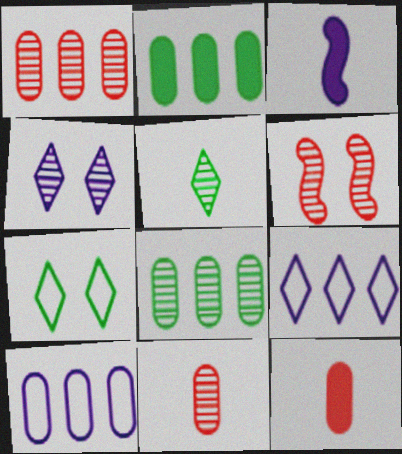[[1, 2, 10], 
[1, 3, 7], 
[3, 4, 10]]